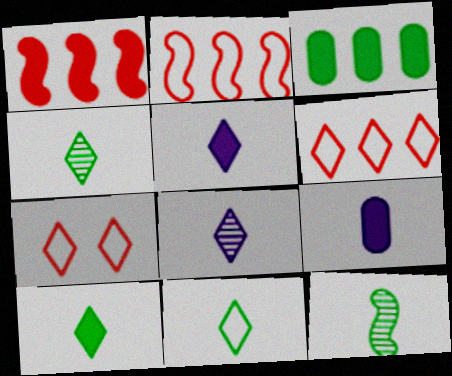[[4, 10, 11]]